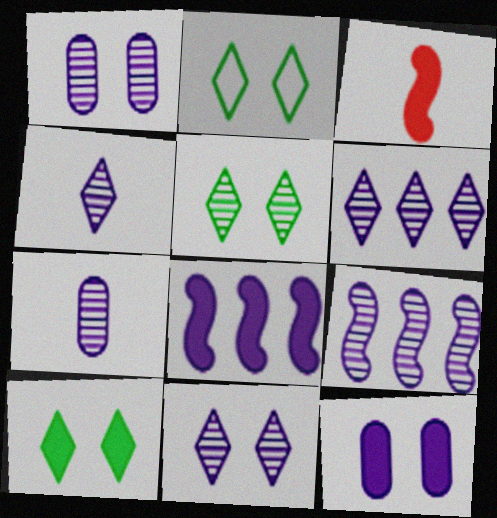[[1, 4, 9], 
[2, 5, 10], 
[4, 6, 11], 
[7, 9, 11]]